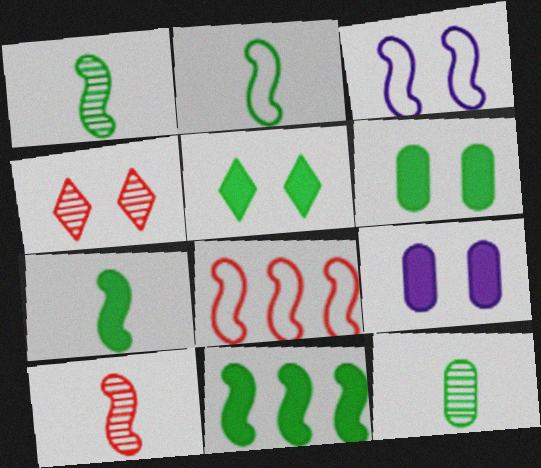[[1, 2, 7], 
[2, 3, 8], 
[3, 4, 6], 
[3, 10, 11]]